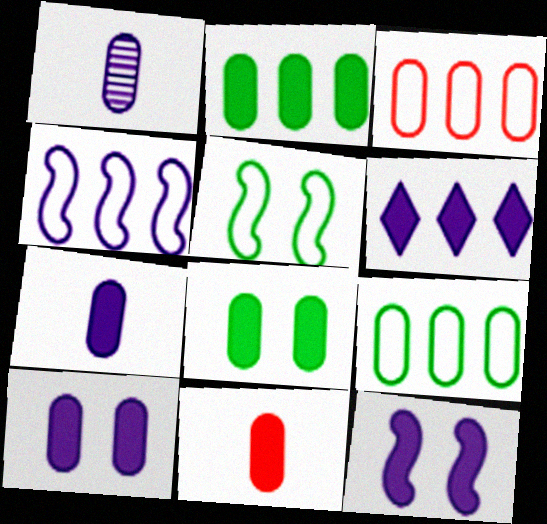[[1, 3, 8], 
[2, 10, 11], 
[6, 7, 12]]